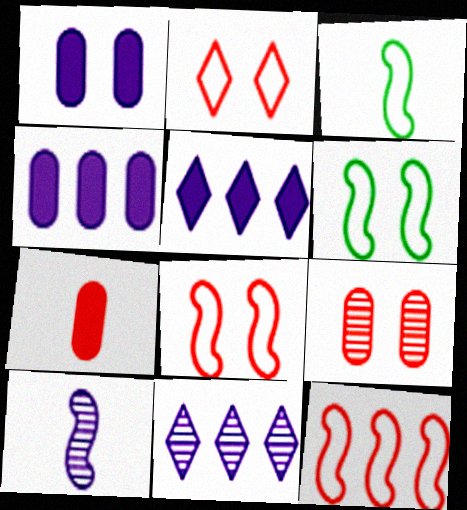[[3, 5, 9], 
[6, 7, 11]]